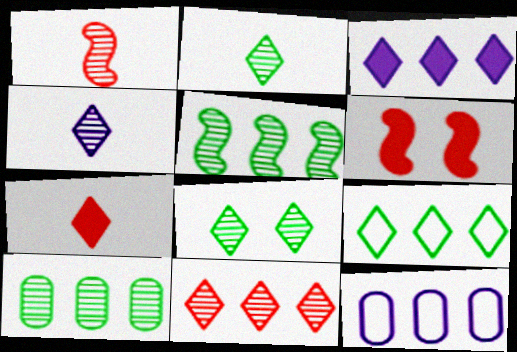[[2, 6, 12], 
[3, 9, 11], 
[4, 8, 11]]